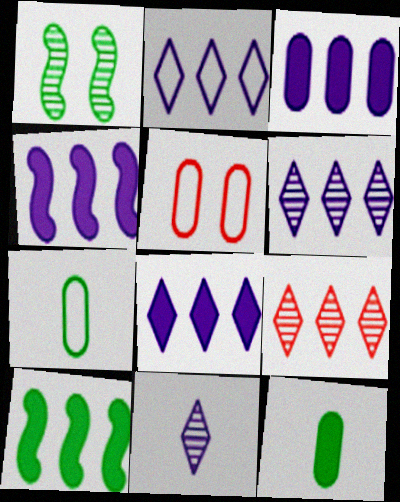[[2, 6, 8], 
[3, 4, 8], 
[5, 10, 11]]